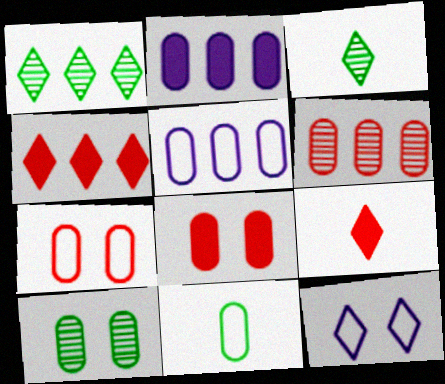[[1, 9, 12], 
[3, 4, 12], 
[5, 7, 11]]